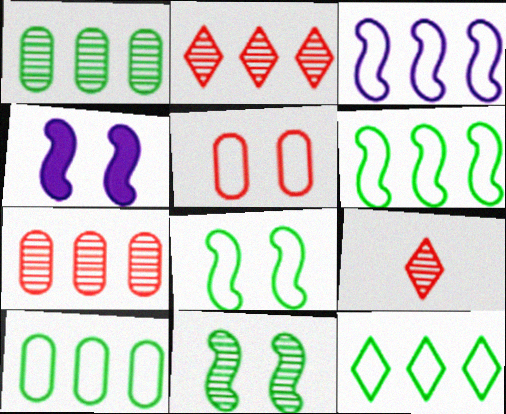[[4, 9, 10], 
[6, 10, 12]]